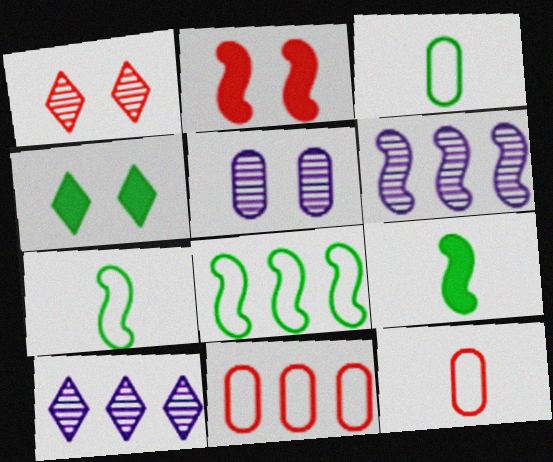[[2, 3, 10], 
[2, 6, 7], 
[4, 6, 12]]